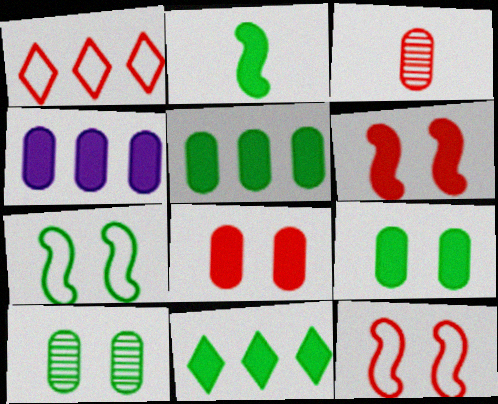[[1, 3, 6], 
[2, 9, 11]]